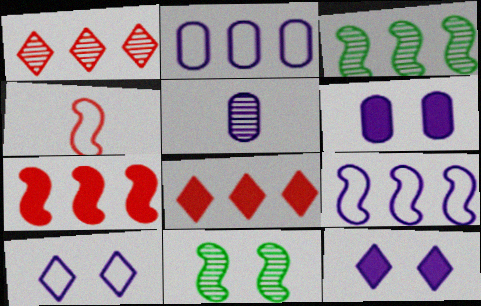[[1, 5, 11], 
[2, 3, 8], 
[2, 5, 6], 
[3, 7, 9], 
[5, 9, 12]]